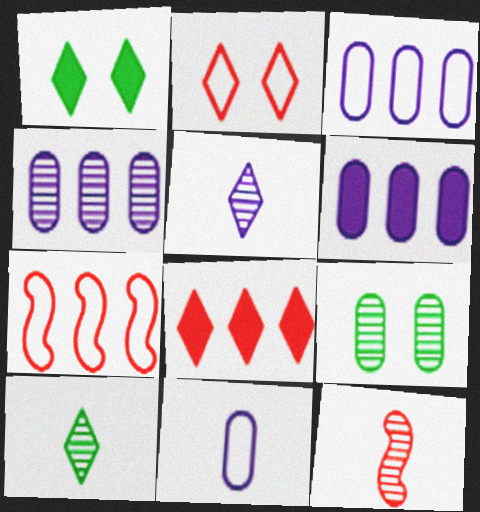[[1, 3, 12], 
[3, 4, 6]]